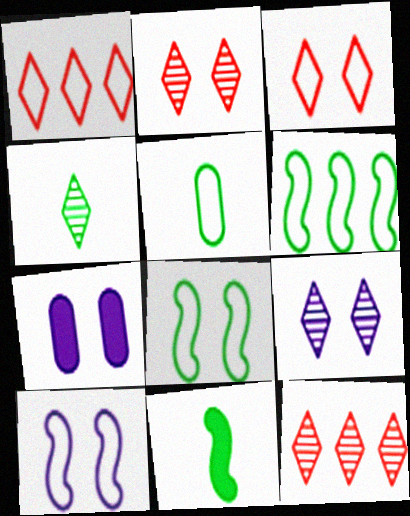[[1, 5, 10], 
[2, 7, 8], 
[4, 5, 11], 
[4, 9, 12], 
[7, 9, 10]]